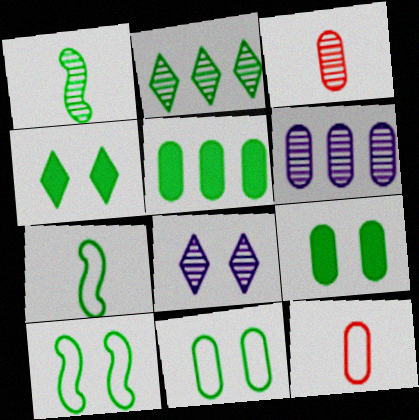[[2, 7, 9], 
[6, 9, 12]]